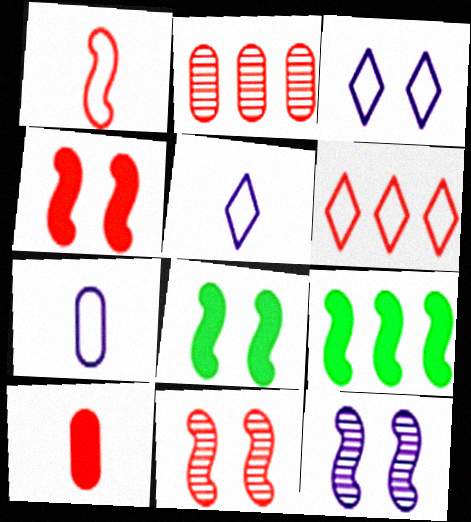[[1, 9, 12], 
[2, 5, 8], 
[6, 10, 11]]